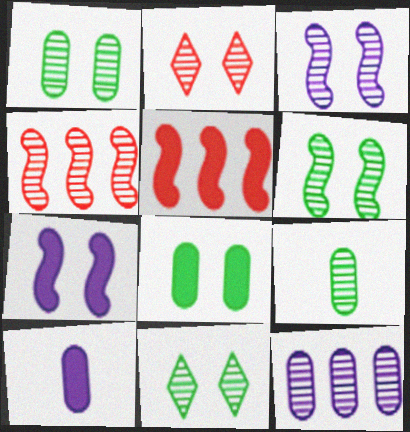[[1, 2, 3], 
[1, 6, 11]]